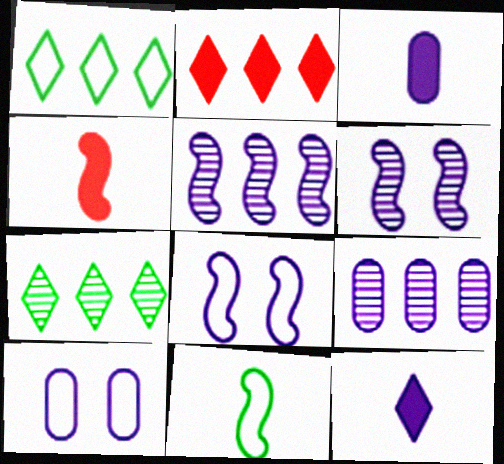[[3, 9, 10], 
[4, 7, 10], 
[5, 10, 12], 
[8, 9, 12]]